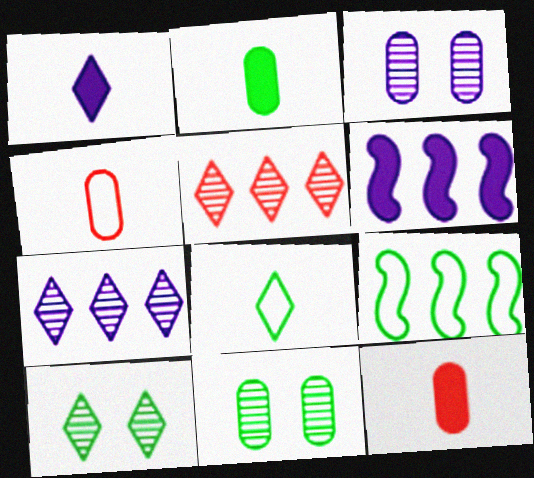[[2, 9, 10], 
[4, 6, 10]]